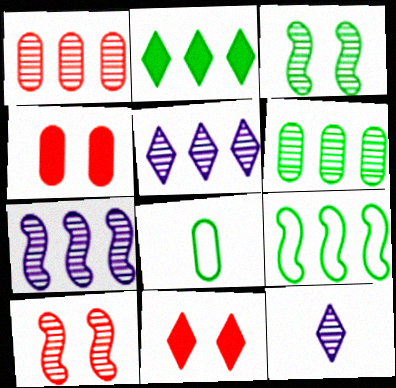[[1, 3, 12], 
[2, 3, 8], 
[2, 6, 9], 
[4, 9, 12], 
[6, 10, 12], 
[7, 8, 11]]